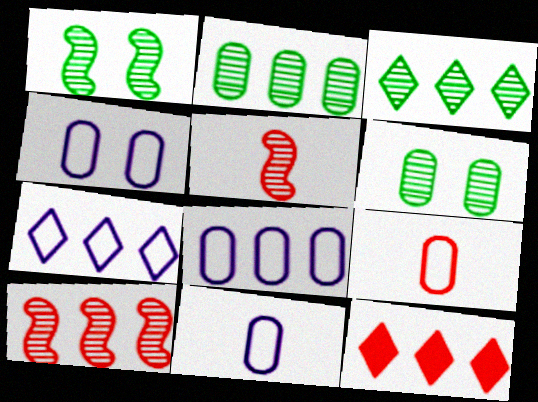[[1, 11, 12], 
[3, 7, 12], 
[4, 8, 11]]